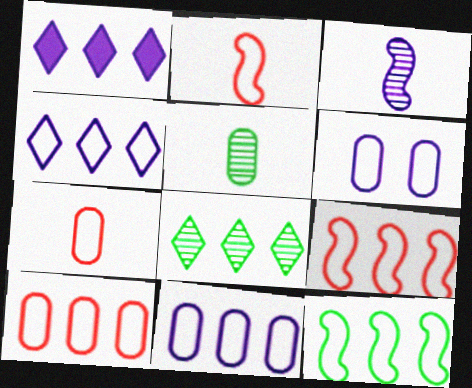[[1, 3, 6], 
[4, 10, 12]]